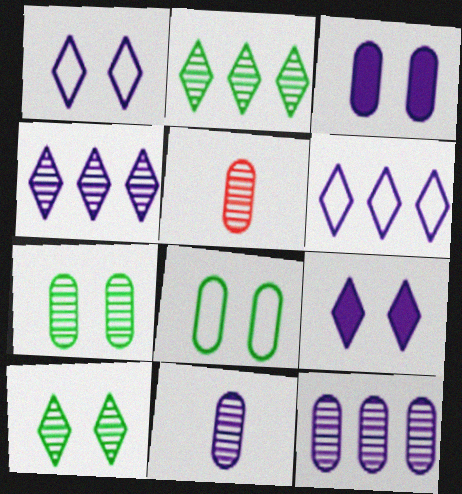[[5, 7, 12]]